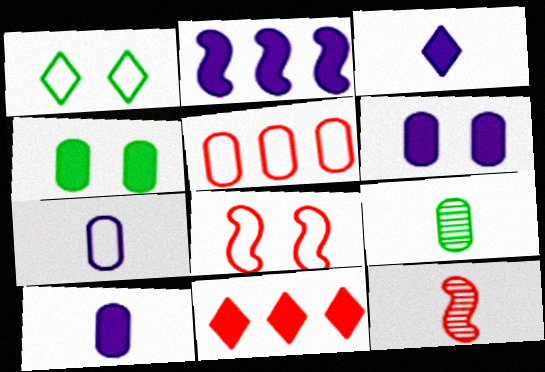[[2, 3, 6], 
[5, 6, 9]]